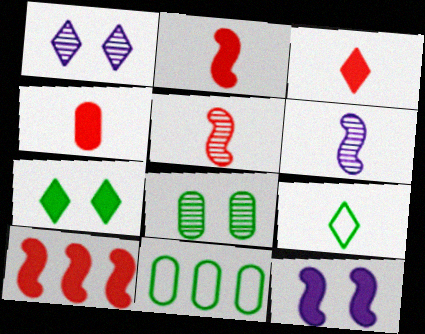[[1, 2, 11], 
[2, 3, 4], 
[4, 6, 9]]